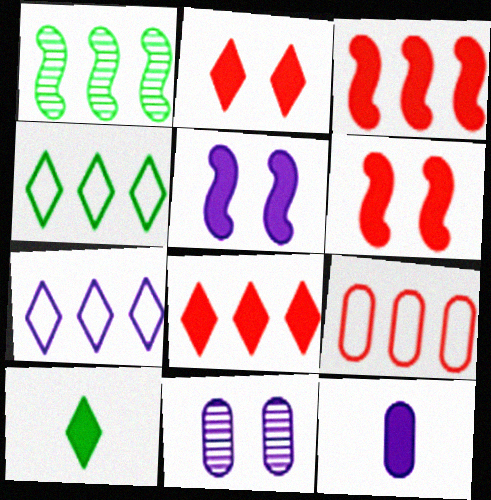[]